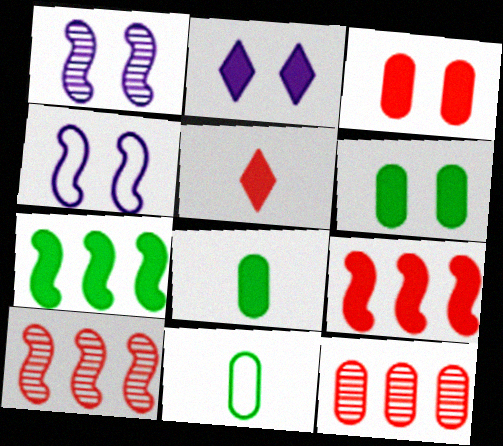[[2, 8, 9], 
[2, 10, 11], 
[3, 5, 9]]